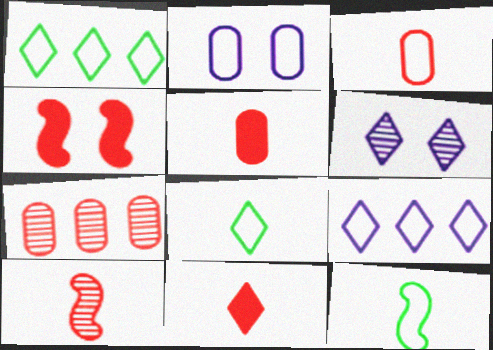[[1, 6, 11], 
[3, 10, 11]]